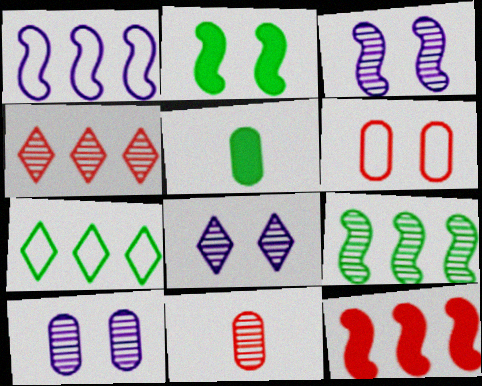[[1, 9, 12], 
[2, 6, 8], 
[3, 8, 10], 
[8, 9, 11]]